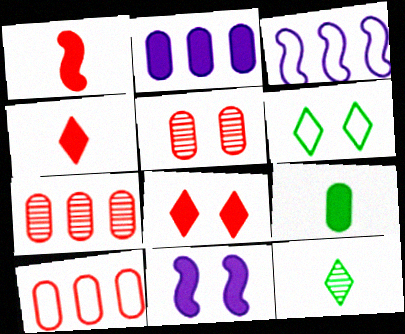[[5, 6, 11], 
[10, 11, 12]]